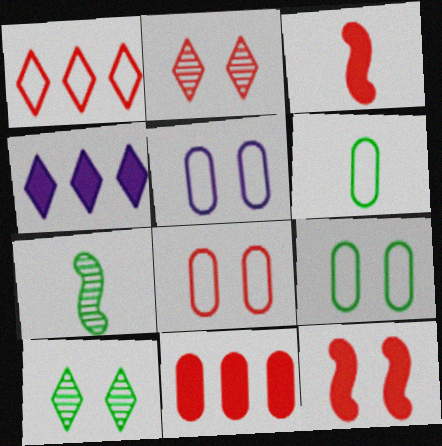[[2, 8, 12], 
[4, 7, 8], 
[5, 8, 9], 
[5, 10, 12]]